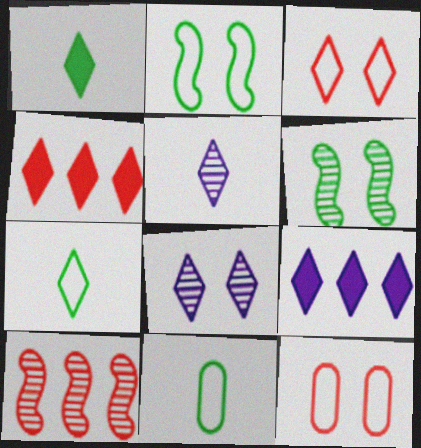[[4, 7, 8]]